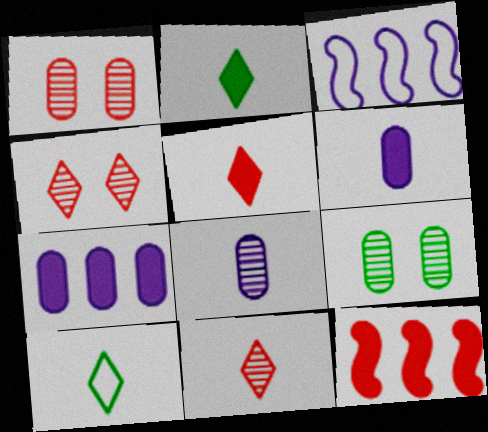[[1, 2, 3], 
[3, 5, 9]]